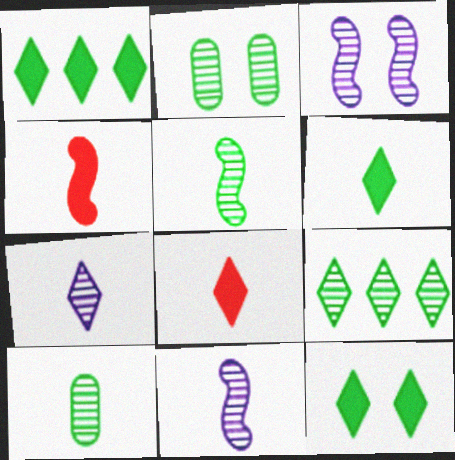[[1, 6, 12], 
[2, 5, 9]]